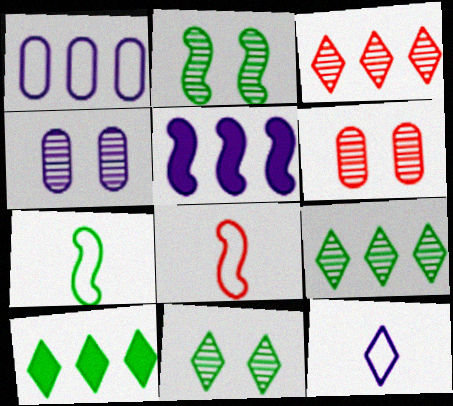[[2, 5, 8], 
[4, 5, 12], 
[4, 8, 10]]